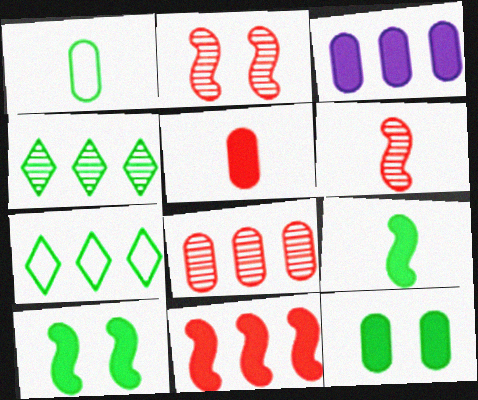[[1, 4, 10], 
[3, 5, 12]]